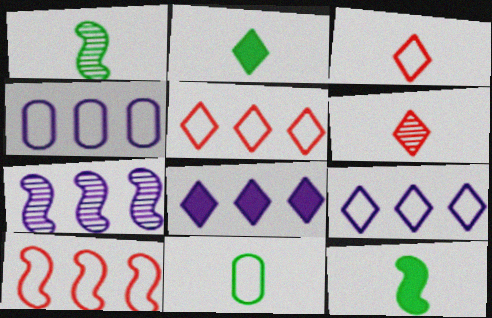[[1, 2, 11], 
[4, 7, 8]]